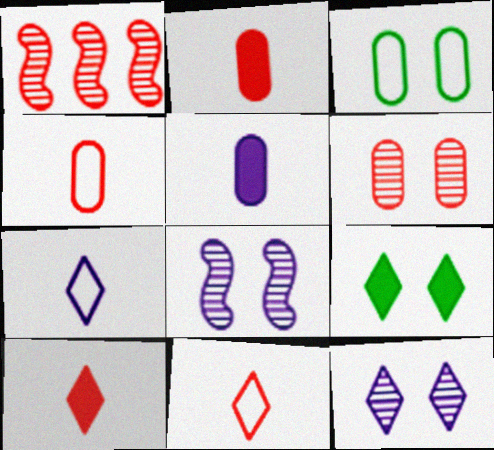[]